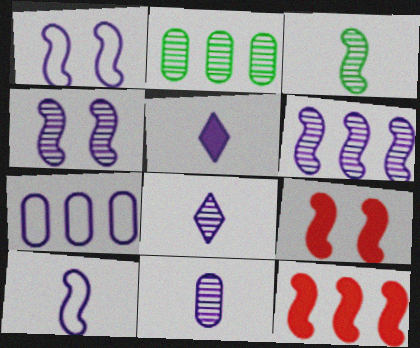[[1, 3, 12], 
[4, 5, 7], 
[5, 10, 11]]